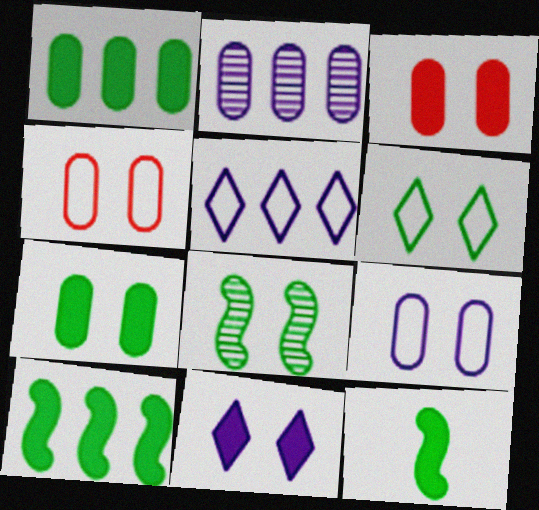[[4, 8, 11], 
[6, 7, 8]]